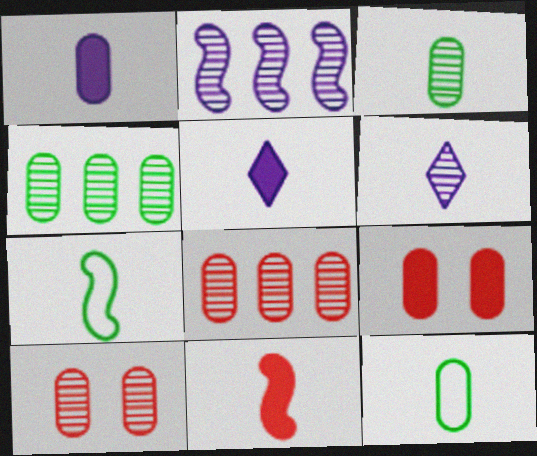[[6, 11, 12]]